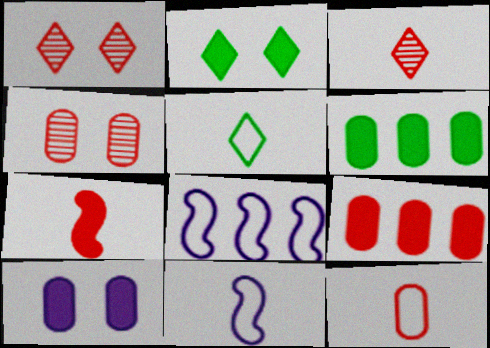[[1, 6, 11], 
[3, 7, 12], 
[4, 9, 12], 
[5, 11, 12]]